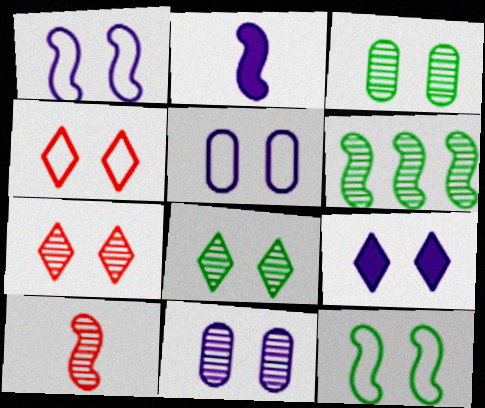[[1, 9, 11], 
[4, 5, 12], 
[4, 8, 9]]